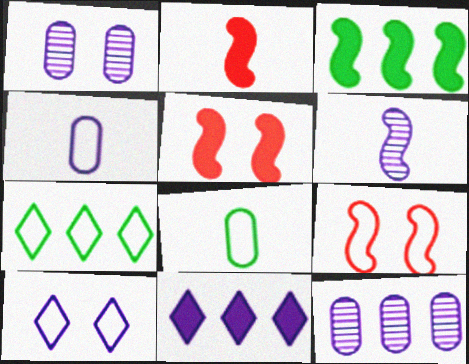[[1, 2, 7], 
[3, 6, 9], 
[4, 7, 9]]